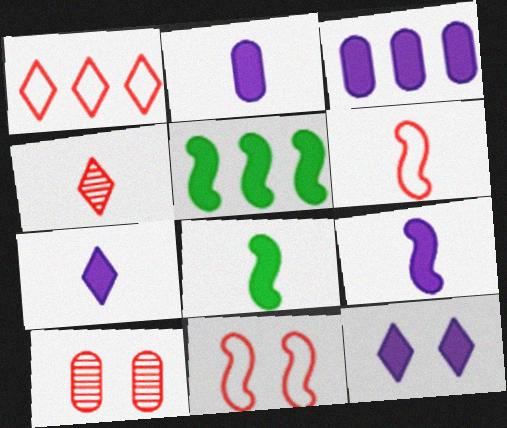[[2, 7, 9], 
[3, 9, 12]]